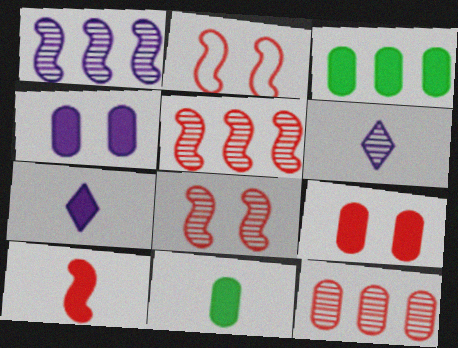[[2, 3, 6], 
[2, 5, 10], 
[7, 10, 11]]